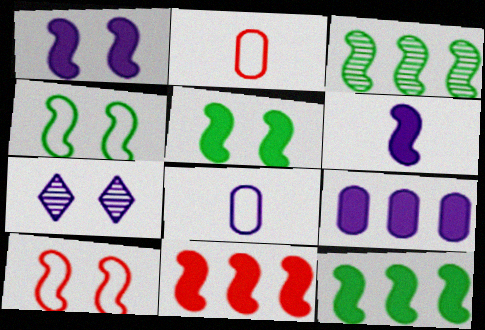[[2, 7, 12], 
[3, 6, 10], 
[5, 6, 11]]